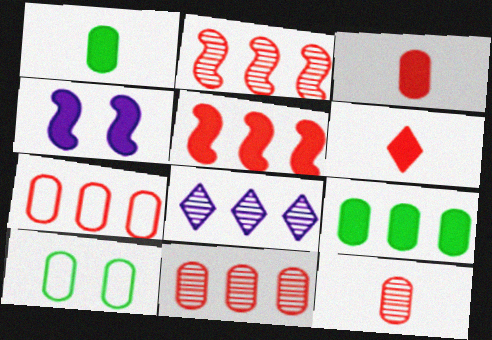[[4, 6, 9]]